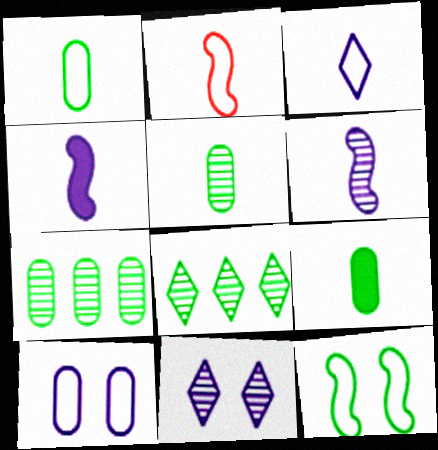[[1, 2, 3], 
[1, 5, 9], 
[8, 9, 12]]